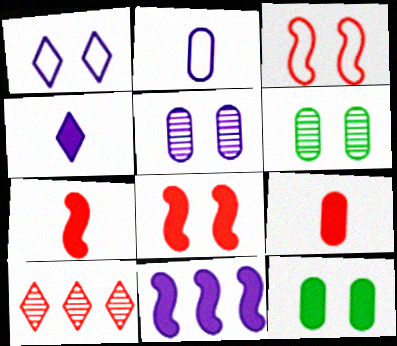[[1, 6, 8], 
[3, 9, 10]]